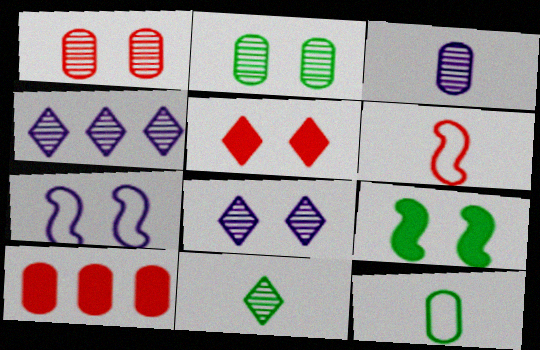[[2, 5, 7], 
[7, 10, 11]]